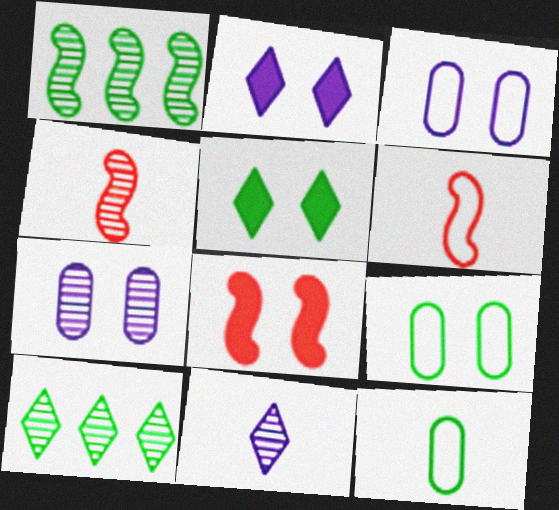[[1, 5, 12], 
[4, 7, 10]]